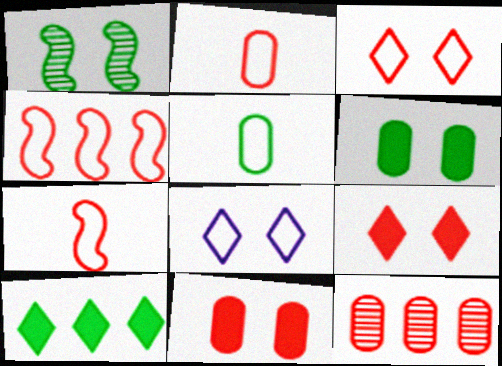[[1, 5, 10], 
[1, 8, 11], 
[2, 3, 4], 
[2, 11, 12], 
[4, 5, 8], 
[7, 9, 12]]